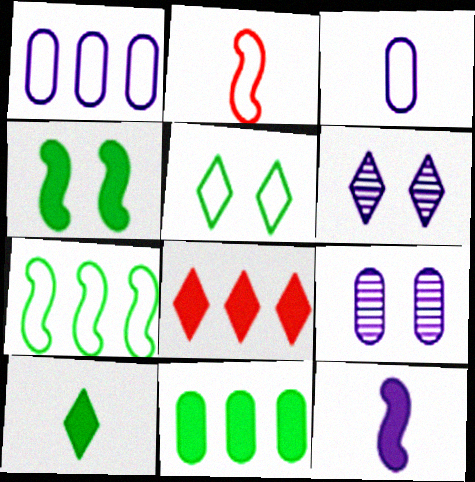[[1, 2, 5], 
[1, 6, 12], 
[2, 6, 11], 
[4, 10, 11]]